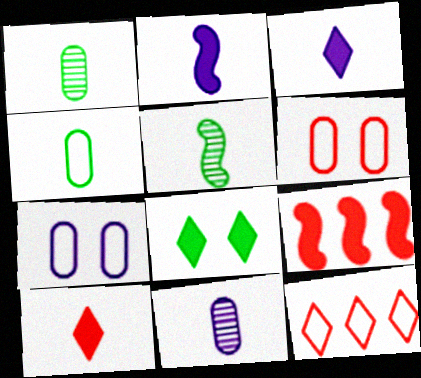[]